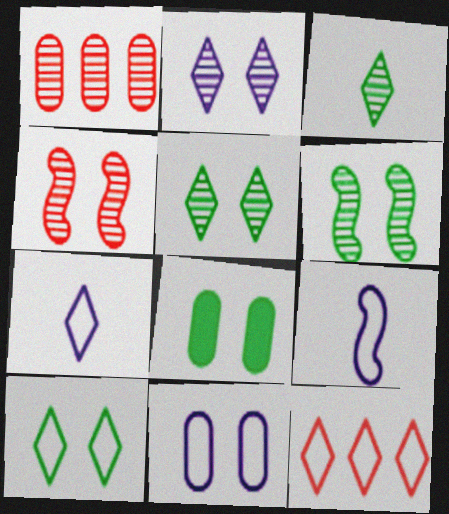[[6, 8, 10], 
[7, 10, 12]]